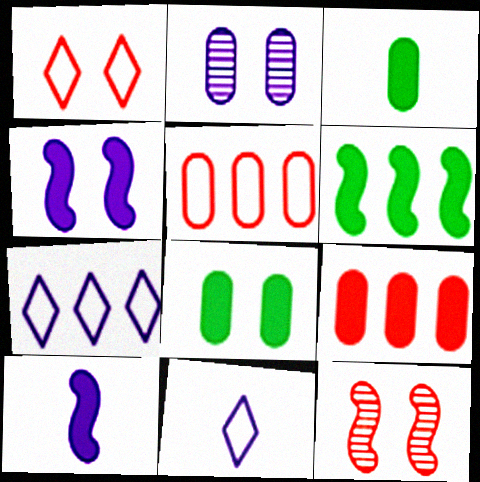[[2, 3, 5], 
[2, 7, 10], 
[3, 7, 12]]